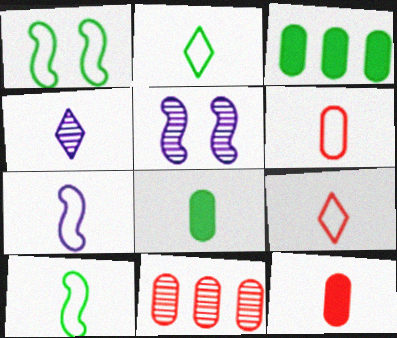[[2, 6, 7], 
[3, 5, 9], 
[4, 10, 12]]